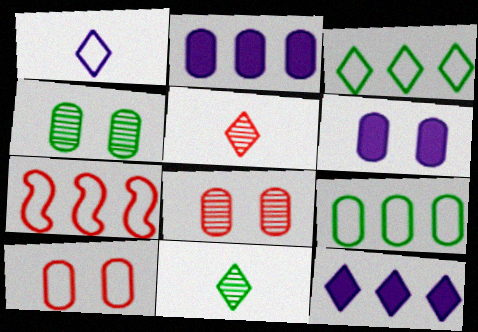[[4, 6, 10], 
[6, 7, 11]]